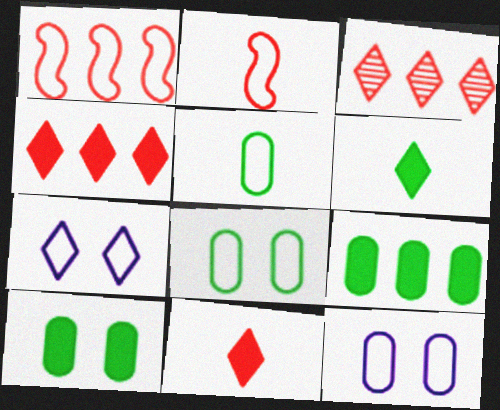[[1, 5, 7], 
[3, 6, 7]]